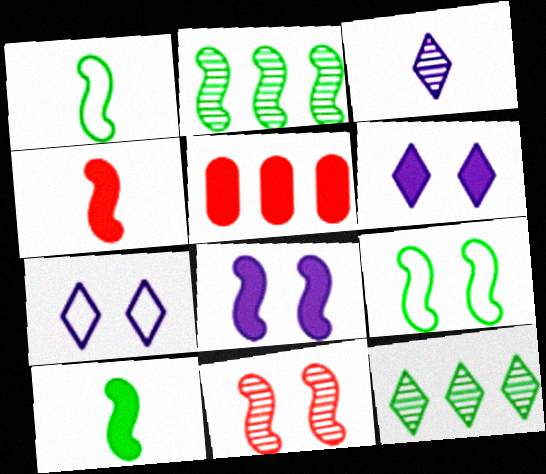[[2, 9, 10], 
[3, 5, 9], 
[5, 6, 10], 
[8, 9, 11]]